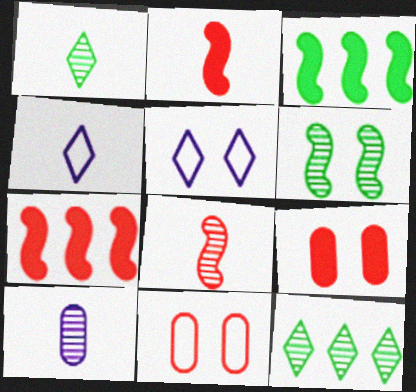[[1, 8, 10], 
[5, 6, 9]]